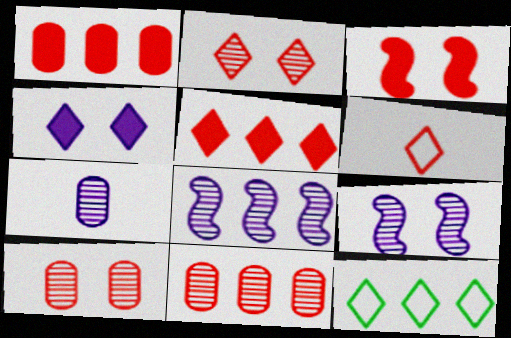[[1, 8, 12], 
[2, 5, 6], 
[3, 6, 11], 
[3, 7, 12]]